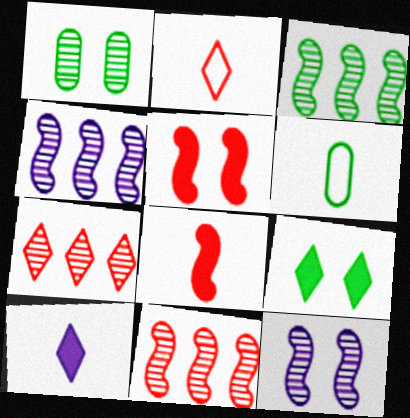[[3, 4, 11], 
[3, 6, 9]]